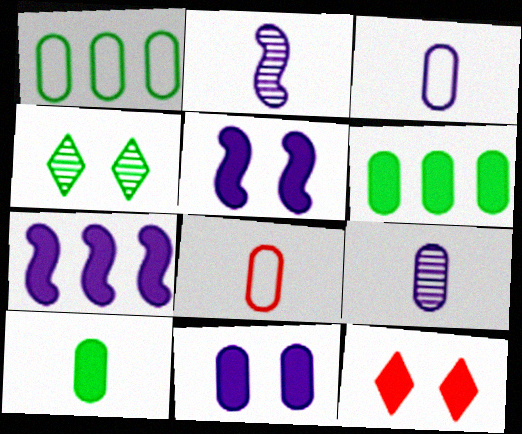[[1, 2, 12], 
[4, 7, 8], 
[7, 10, 12], 
[8, 9, 10]]